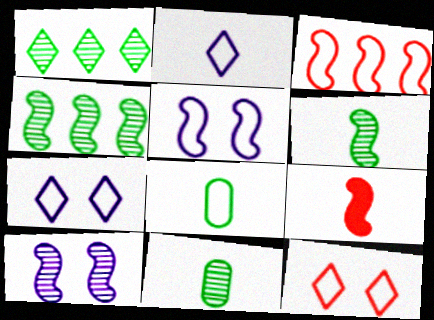[[2, 9, 11], 
[3, 7, 8], 
[4, 5, 9]]